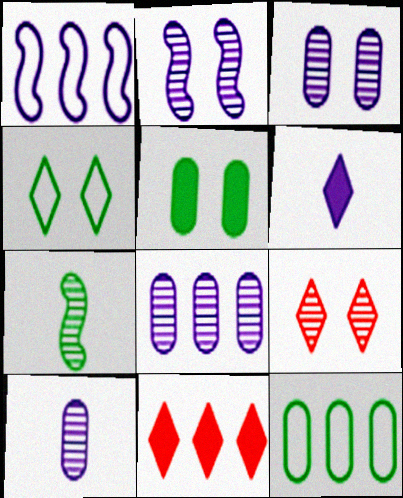[[1, 3, 6], 
[3, 8, 10], 
[7, 8, 9]]